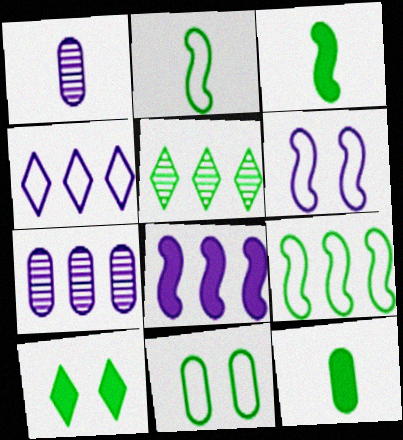[[3, 5, 11], 
[4, 7, 8]]